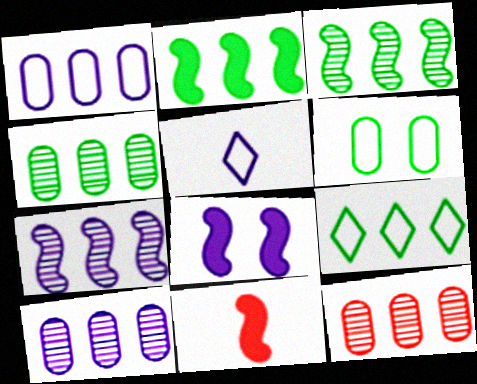[[2, 4, 9], 
[2, 8, 11], 
[4, 10, 12], 
[5, 8, 10]]